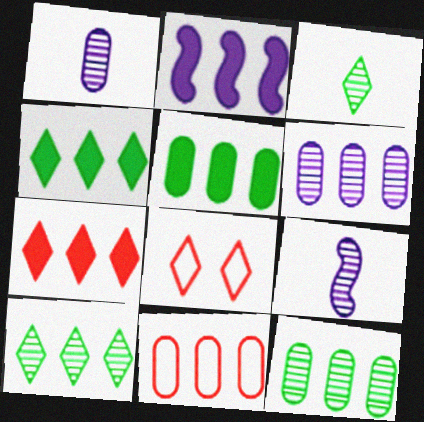[[2, 5, 7], 
[2, 10, 11], 
[5, 6, 11], 
[5, 8, 9]]